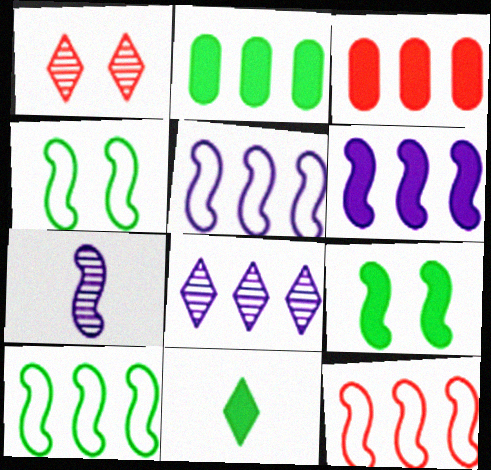[[2, 8, 12], 
[2, 9, 11], 
[3, 8, 10], 
[5, 10, 12], 
[7, 9, 12]]